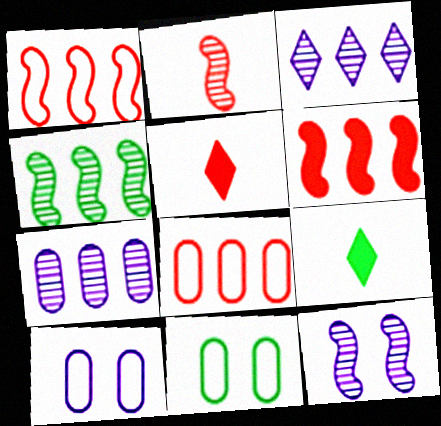[[2, 4, 12], 
[4, 5, 10], 
[4, 9, 11], 
[8, 9, 12]]